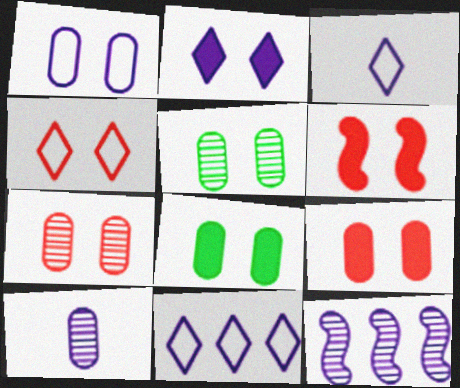[[1, 5, 9], 
[1, 7, 8], 
[2, 6, 8], 
[4, 6, 7]]